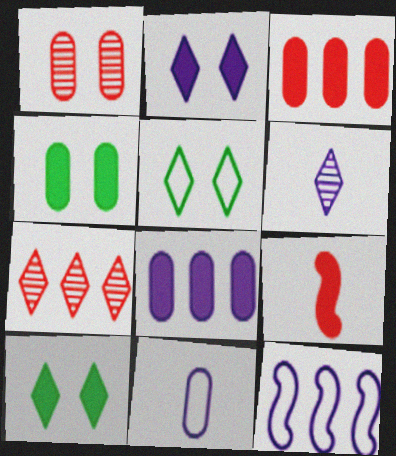[[8, 9, 10]]